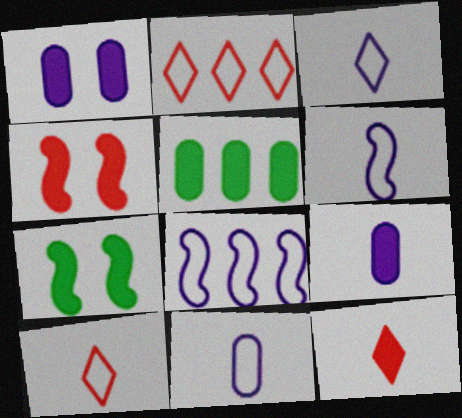[[3, 6, 11]]